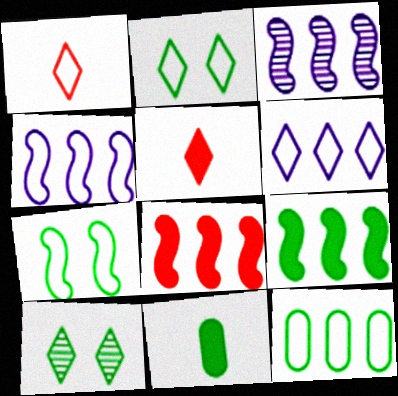[[1, 2, 6], 
[5, 6, 10]]